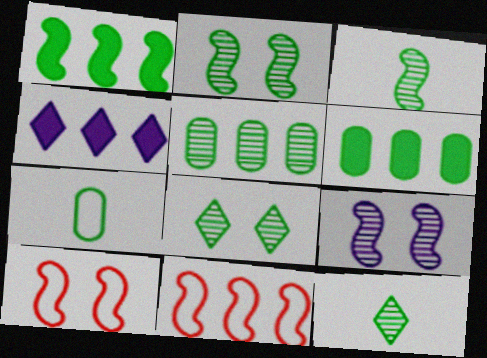[[1, 7, 8], 
[2, 5, 12], 
[3, 5, 8], 
[4, 5, 11]]